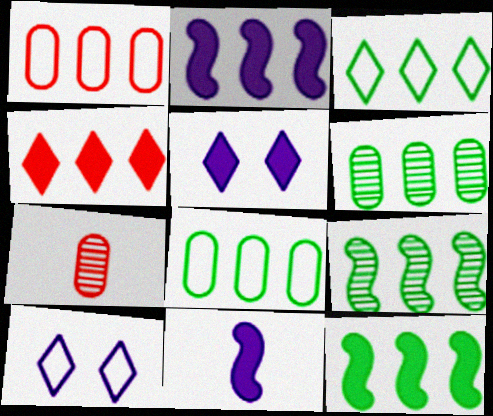[[3, 6, 12], 
[7, 10, 12]]